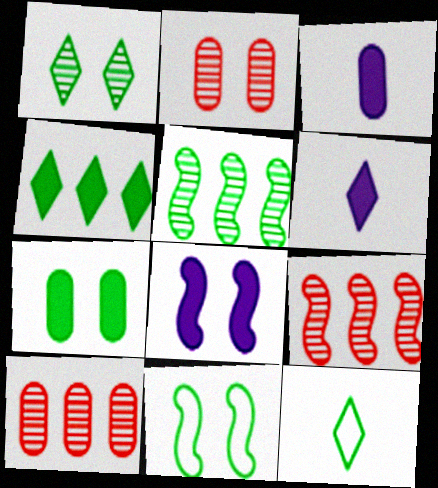[[1, 4, 12], 
[1, 7, 11], 
[5, 7, 12], 
[6, 10, 11], 
[8, 10, 12]]